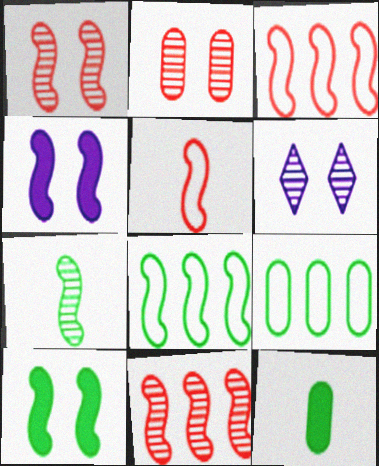[[3, 4, 7], 
[3, 6, 12], 
[7, 8, 10]]